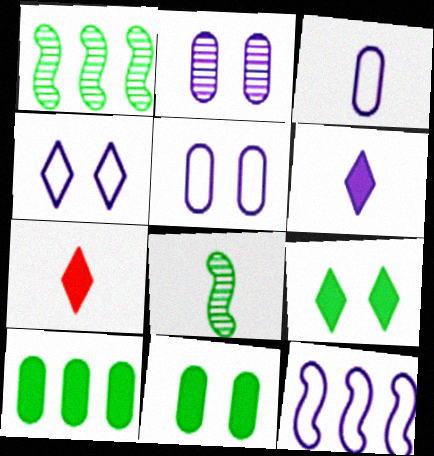[[1, 5, 7], 
[2, 6, 12], 
[3, 4, 12], 
[3, 7, 8]]